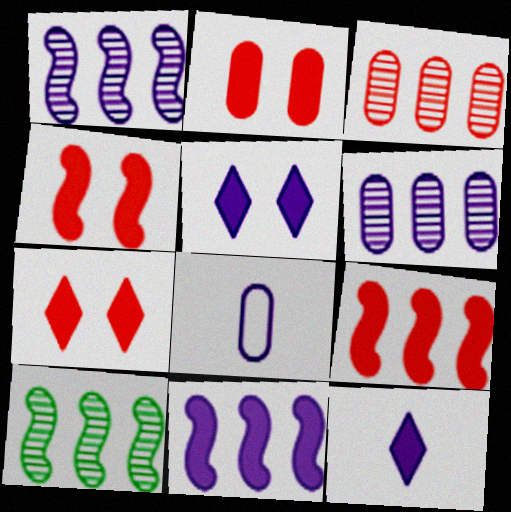[[1, 5, 8], 
[2, 4, 7], 
[7, 8, 10]]